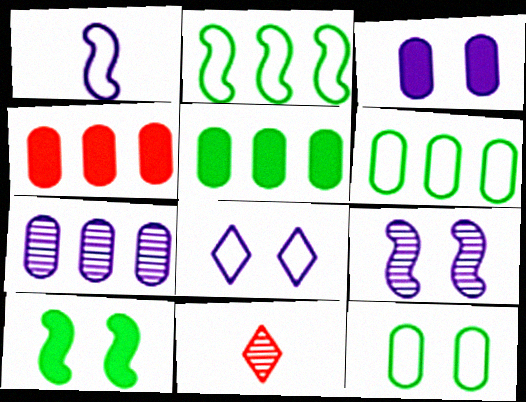[[2, 3, 11], 
[3, 8, 9], 
[4, 6, 7]]